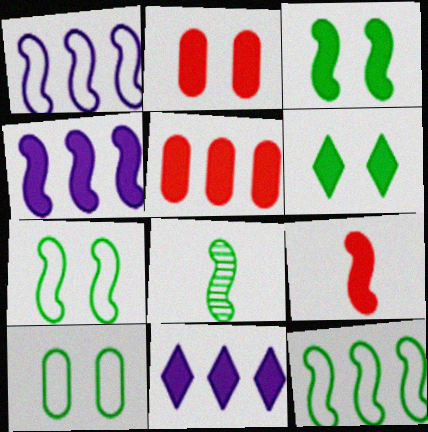[[3, 4, 9], 
[3, 8, 12]]